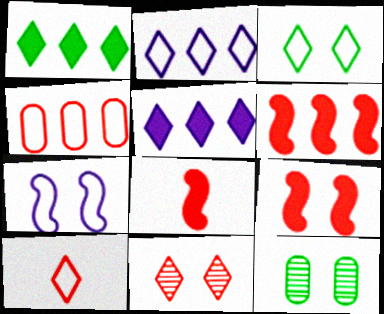[[2, 3, 10], 
[2, 8, 12], 
[4, 8, 11], 
[6, 8, 9]]